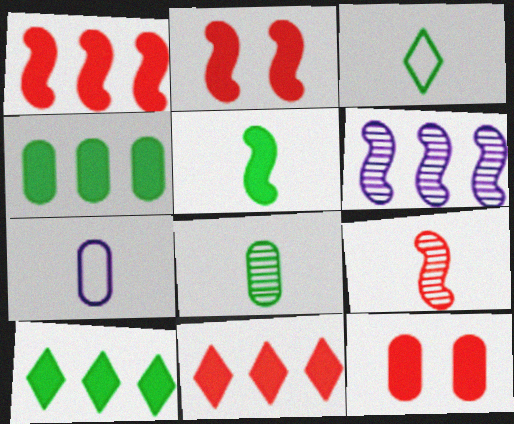[[3, 5, 8], 
[3, 6, 12]]